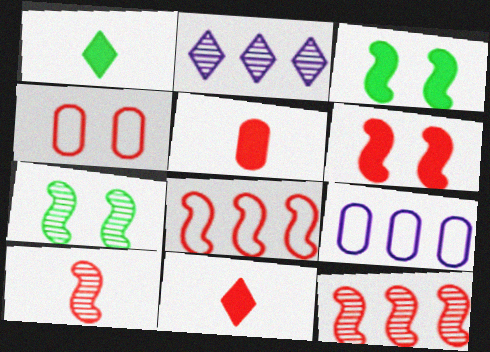[[4, 11, 12], 
[6, 8, 10], 
[7, 9, 11]]